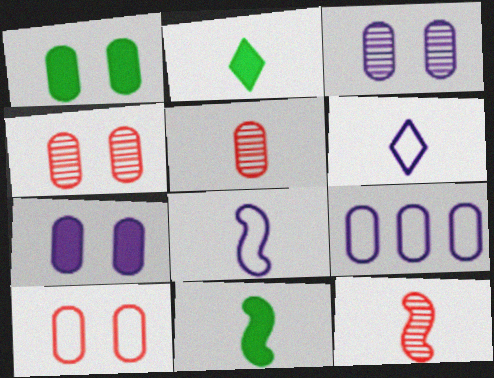[[1, 3, 10], 
[1, 5, 9], 
[2, 5, 8], 
[5, 6, 11], 
[8, 11, 12]]